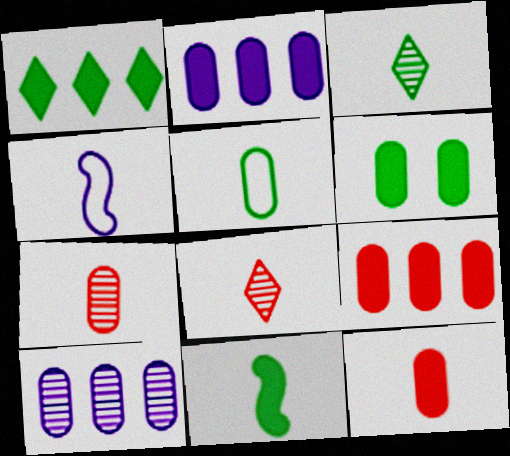[[1, 6, 11], 
[2, 6, 12], 
[3, 4, 12], 
[3, 5, 11]]